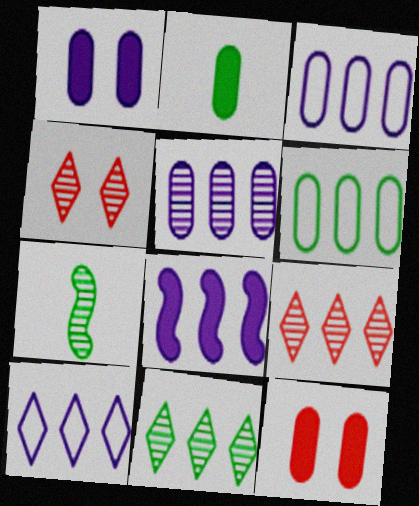[[4, 5, 7], 
[5, 8, 10], 
[6, 8, 9], 
[7, 10, 12]]